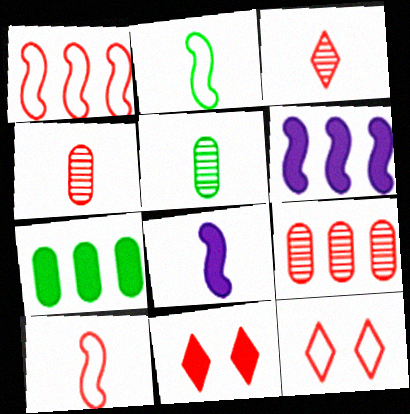[[1, 4, 11], 
[5, 6, 12], 
[7, 8, 11], 
[9, 10, 11]]